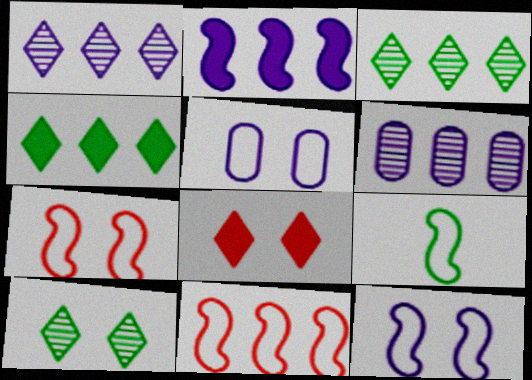[[4, 6, 11], 
[6, 8, 9], 
[9, 11, 12]]